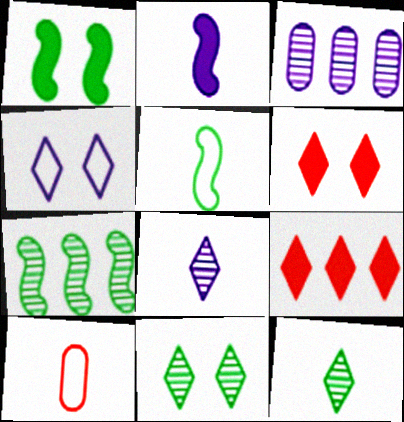[[1, 5, 7], 
[2, 3, 4], 
[2, 10, 12], 
[3, 5, 6], 
[4, 6, 11], 
[4, 9, 12]]